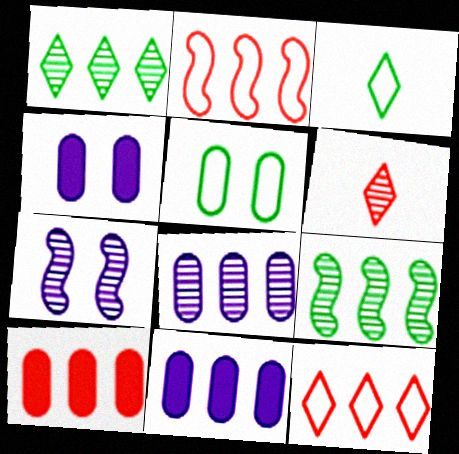[[1, 2, 11], 
[3, 7, 10], 
[9, 11, 12]]